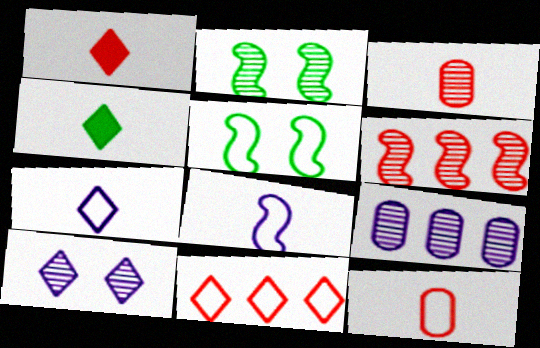[[1, 5, 9], 
[3, 4, 8], 
[4, 10, 11]]